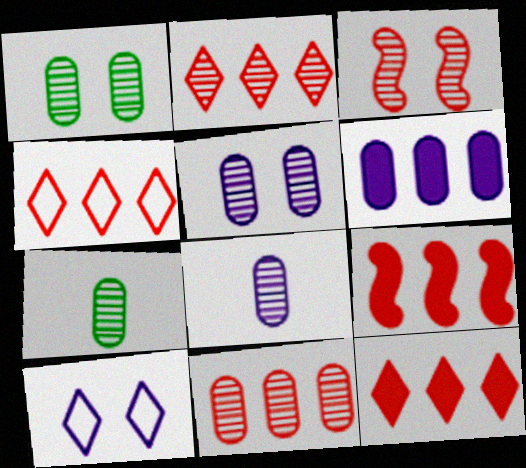[[1, 8, 11], 
[2, 4, 12], 
[4, 9, 11], 
[5, 7, 11], 
[7, 9, 10]]